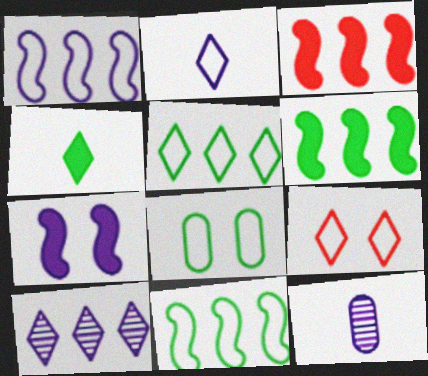[[2, 5, 9], 
[4, 9, 10], 
[6, 9, 12]]